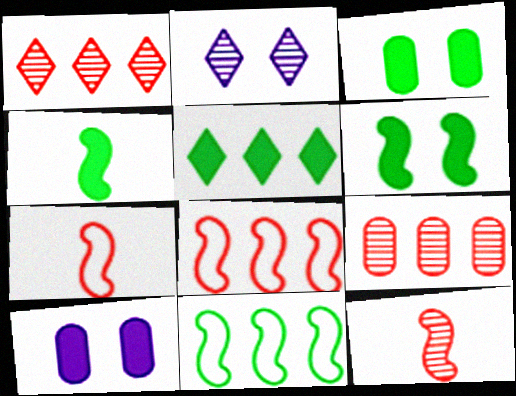[[3, 4, 5]]